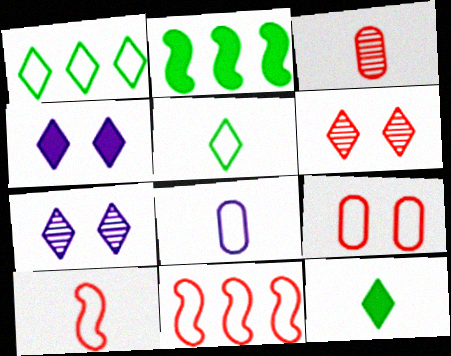[[2, 6, 8], 
[5, 8, 10]]